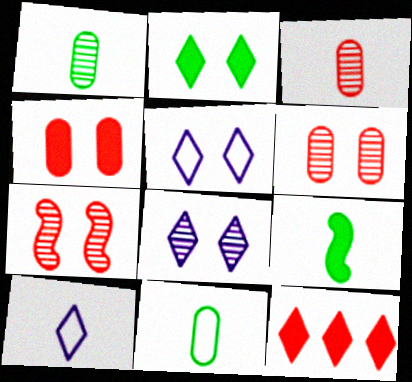[[3, 9, 10]]